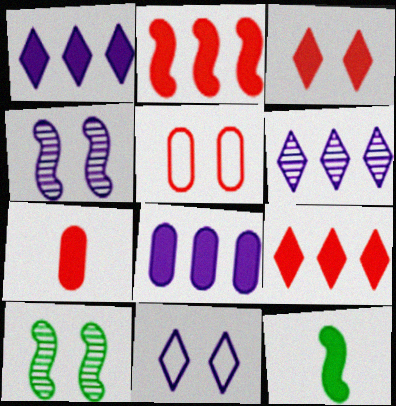[[2, 3, 7], 
[3, 8, 12], 
[5, 6, 12]]